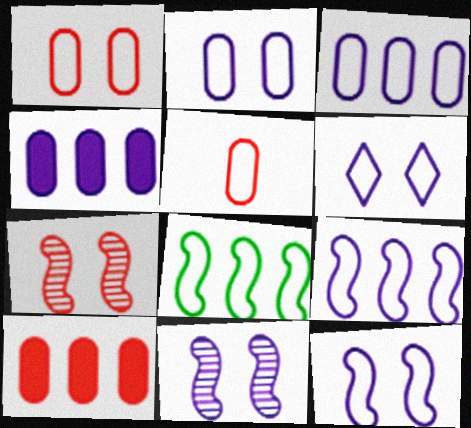[[2, 6, 12], 
[5, 6, 8]]